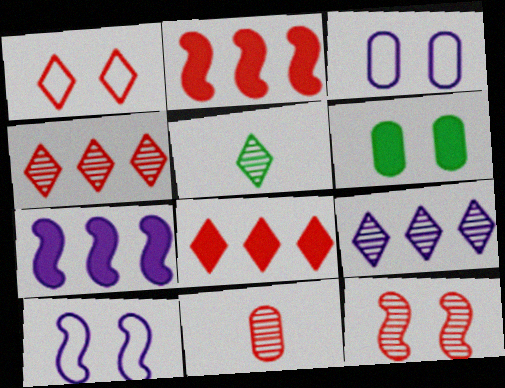[[1, 2, 11], 
[2, 3, 5], 
[4, 11, 12]]